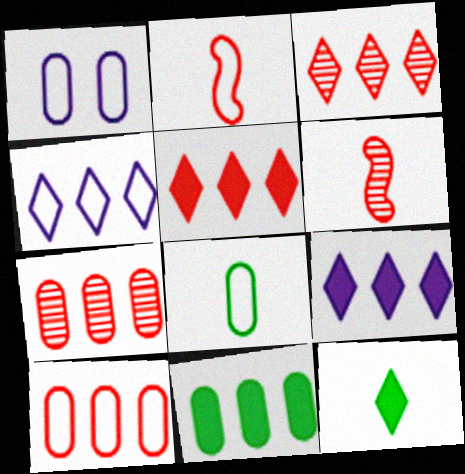[[1, 8, 10]]